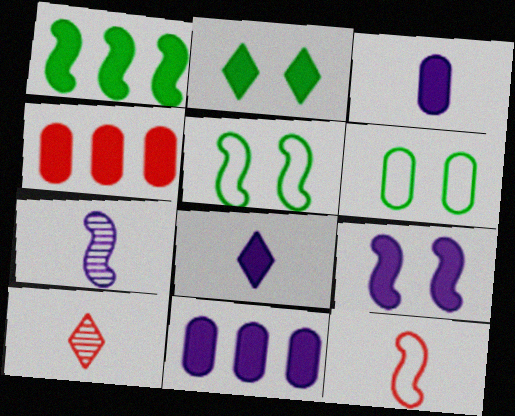[[5, 10, 11], 
[8, 9, 11]]